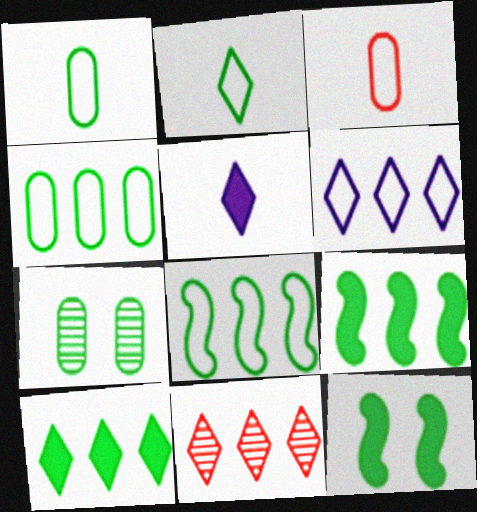[[2, 7, 9], 
[6, 10, 11]]